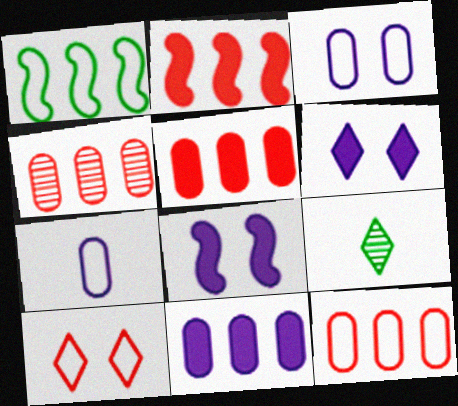[[1, 7, 10], 
[2, 3, 9], 
[4, 5, 12], 
[8, 9, 12]]